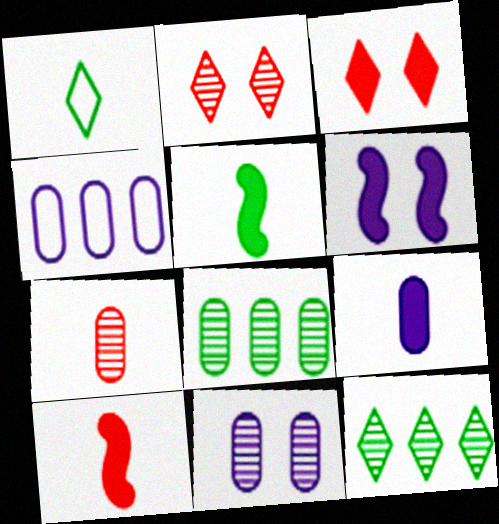[[2, 4, 5], 
[4, 9, 11], 
[7, 8, 11]]